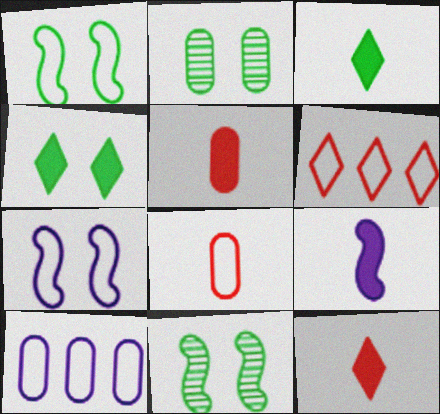[[1, 2, 4], 
[2, 5, 10], 
[2, 6, 9], 
[3, 5, 9], 
[10, 11, 12]]